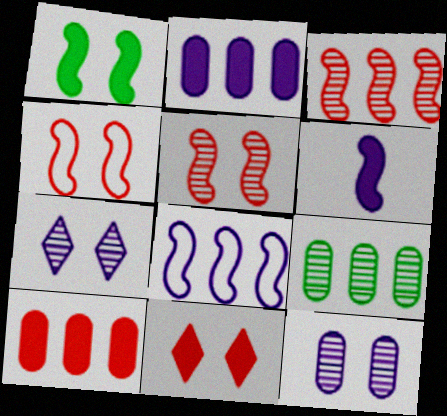[]